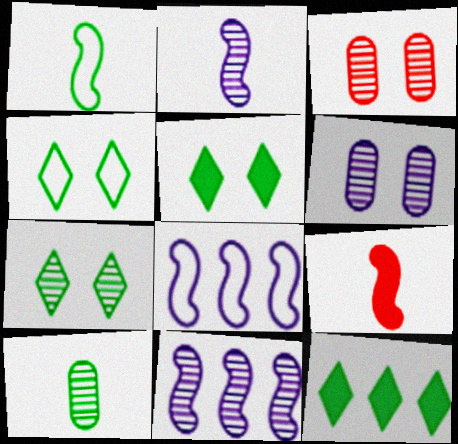[[1, 2, 9], 
[4, 5, 7]]